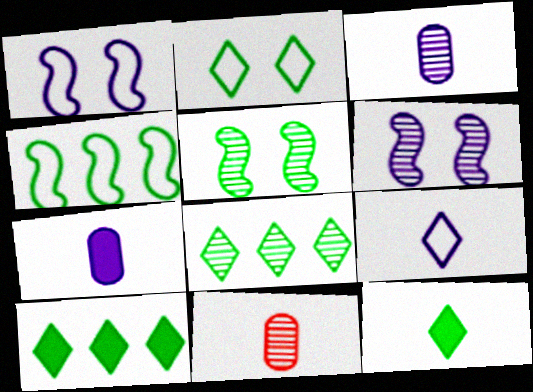[[1, 10, 11], 
[2, 8, 12], 
[6, 8, 11]]